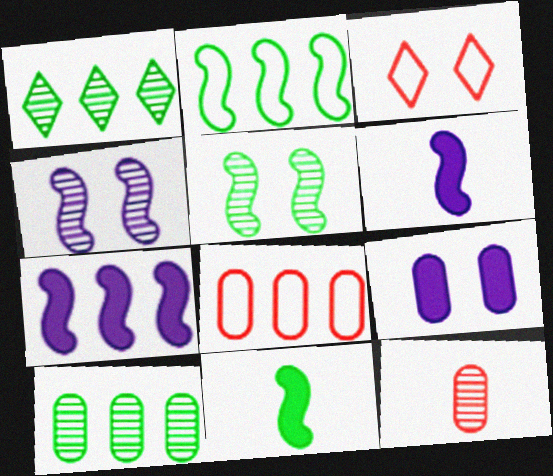[[1, 4, 12], 
[1, 7, 8], 
[2, 5, 11], 
[3, 5, 9], 
[3, 6, 10]]